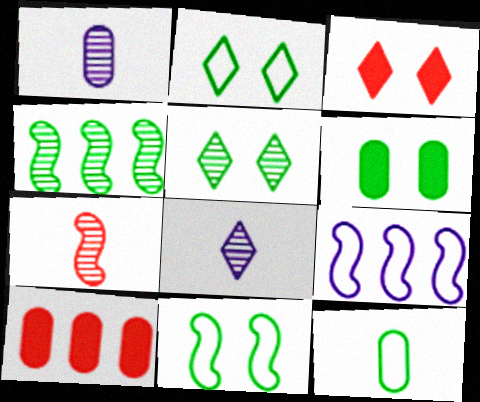[[5, 6, 11], 
[8, 10, 11]]